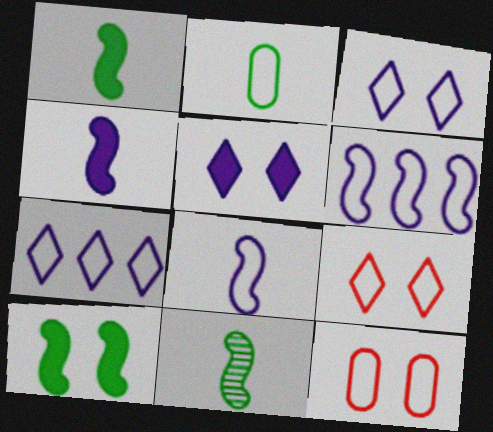[[2, 6, 9]]